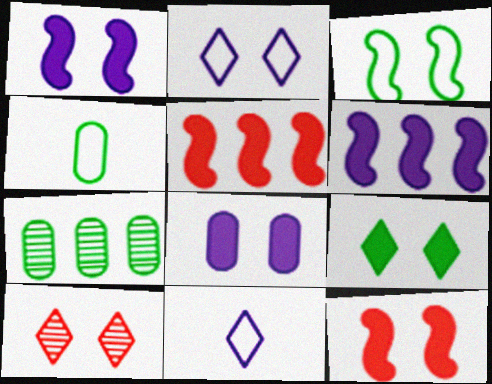[[2, 9, 10], 
[3, 8, 10], 
[4, 6, 10], 
[7, 11, 12], 
[8, 9, 12]]